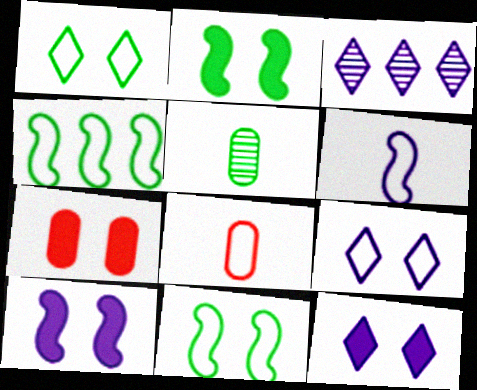[[2, 3, 8], 
[2, 7, 12], 
[4, 8, 9]]